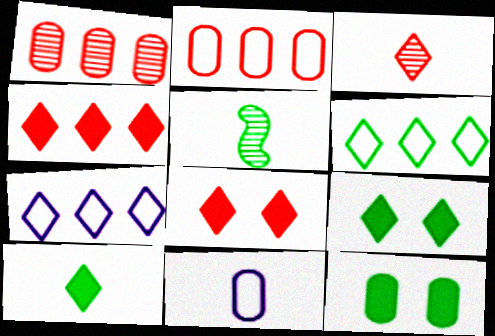[[1, 11, 12], 
[3, 7, 9], 
[5, 6, 12]]